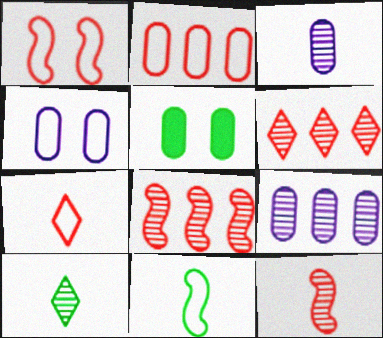[[1, 2, 7], 
[2, 3, 5], 
[3, 10, 12]]